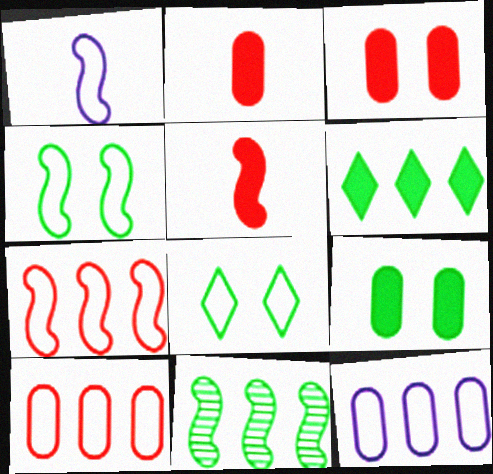[[1, 4, 7], 
[1, 8, 10]]